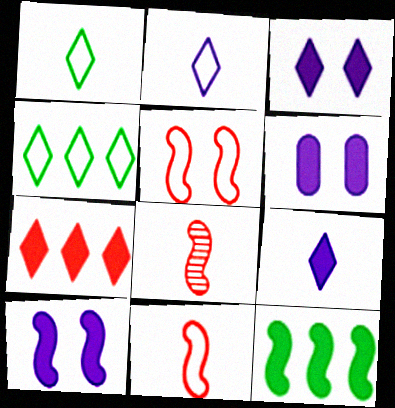[[3, 6, 10], 
[4, 6, 8]]